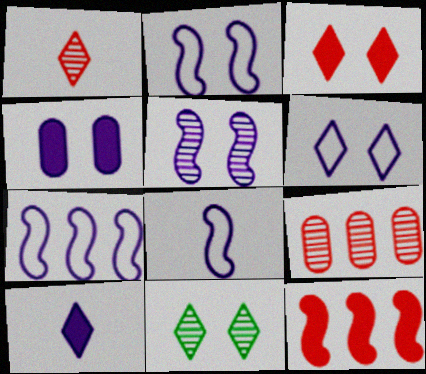[[2, 7, 8], 
[3, 6, 11], 
[4, 5, 6]]